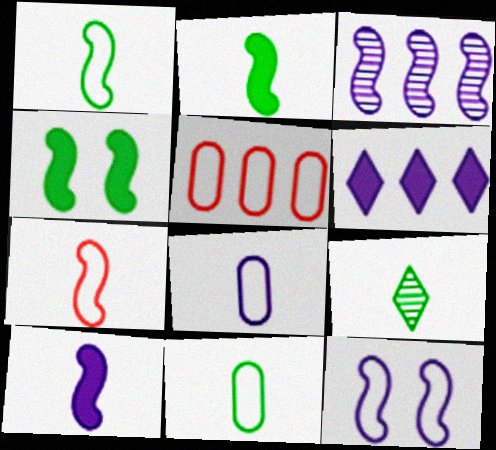[[2, 9, 11], 
[3, 4, 7], 
[3, 10, 12]]